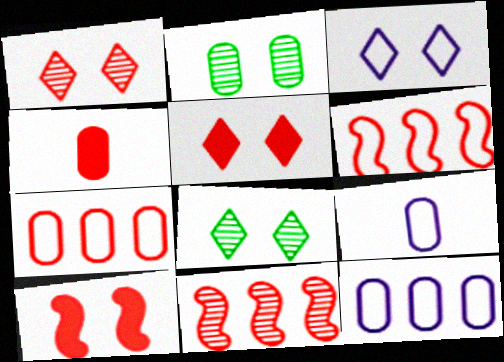[[1, 4, 6], 
[2, 3, 10], 
[2, 4, 12], 
[3, 5, 8]]